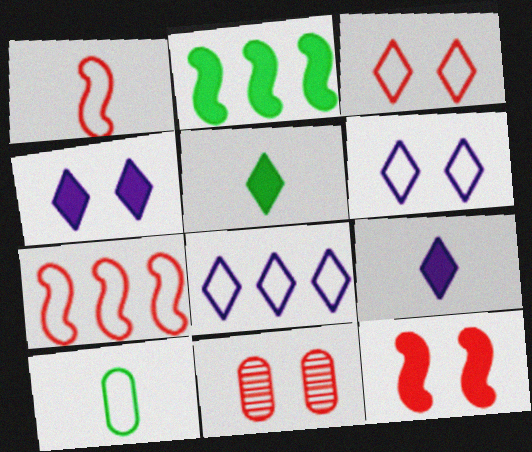[[3, 11, 12], 
[6, 7, 10]]